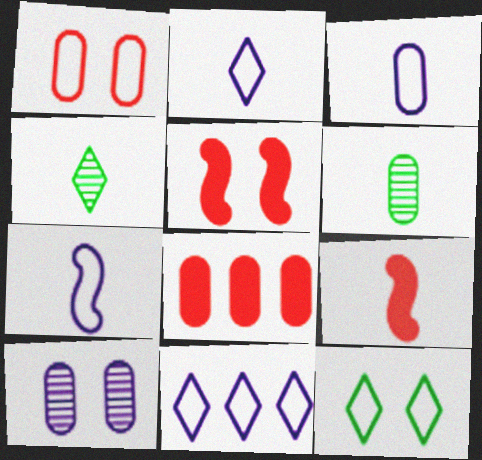[[2, 3, 7], 
[2, 6, 9], 
[3, 4, 9], 
[5, 6, 11], 
[5, 10, 12]]